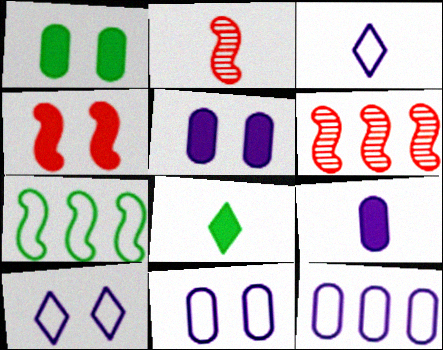[[1, 3, 6], 
[6, 8, 11]]